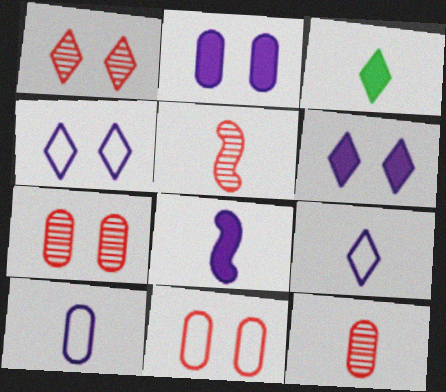[[3, 5, 10]]